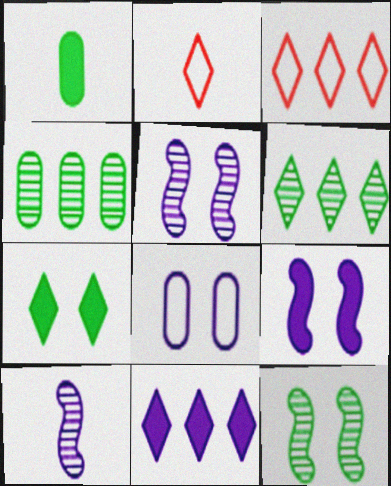[[1, 2, 10], 
[1, 3, 5], 
[2, 4, 9], 
[3, 6, 11], 
[8, 10, 11]]